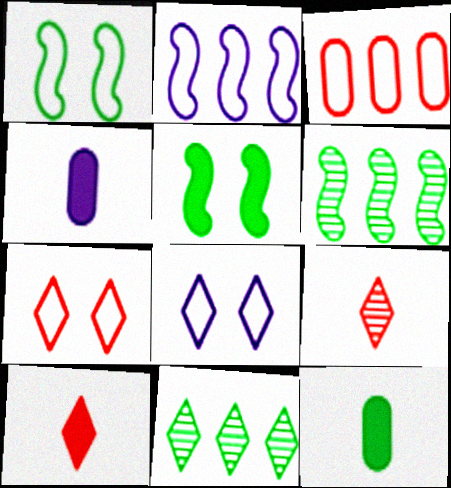[[1, 11, 12], 
[4, 6, 7], 
[8, 10, 11]]